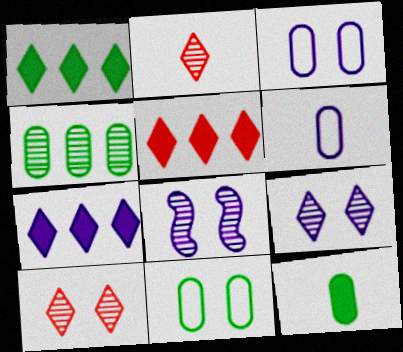[[1, 5, 7], 
[2, 4, 8], 
[4, 11, 12], 
[6, 7, 8]]